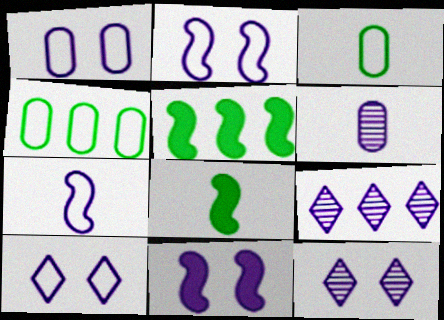[[1, 2, 10], 
[1, 11, 12]]